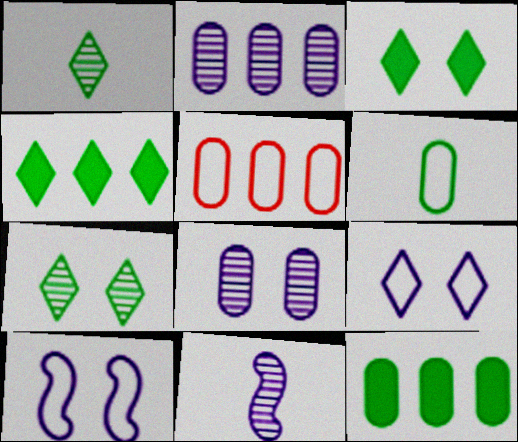[[2, 5, 12], 
[3, 5, 11]]